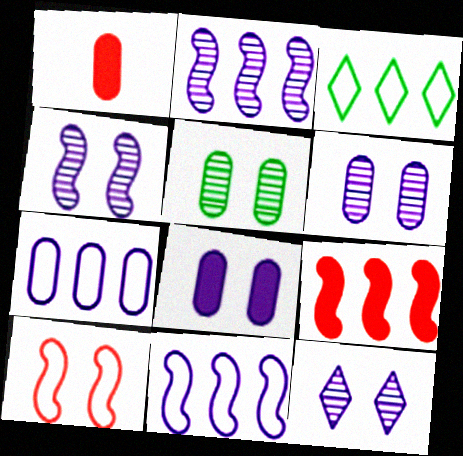[[1, 3, 4], 
[1, 5, 7], 
[4, 6, 12]]